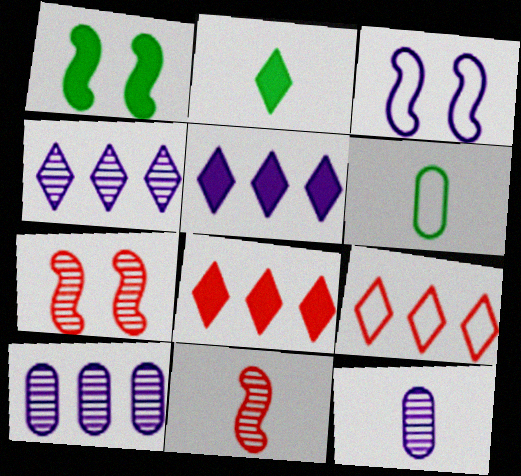[[1, 3, 7], 
[1, 9, 12], 
[3, 5, 12], 
[3, 6, 9], 
[5, 6, 7]]